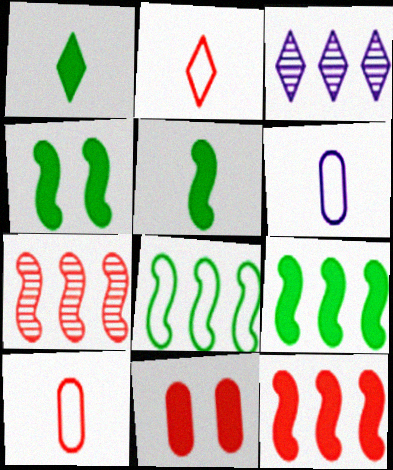[[2, 7, 11], 
[3, 4, 10], 
[4, 5, 9]]